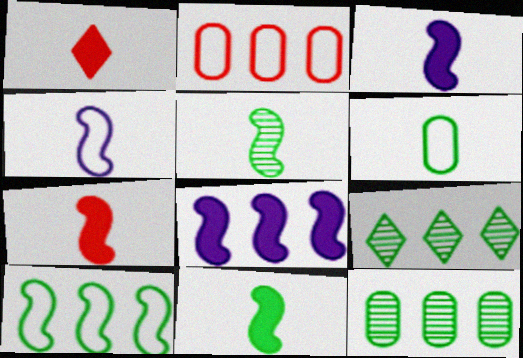[[2, 8, 9], 
[3, 7, 11], 
[4, 5, 7]]